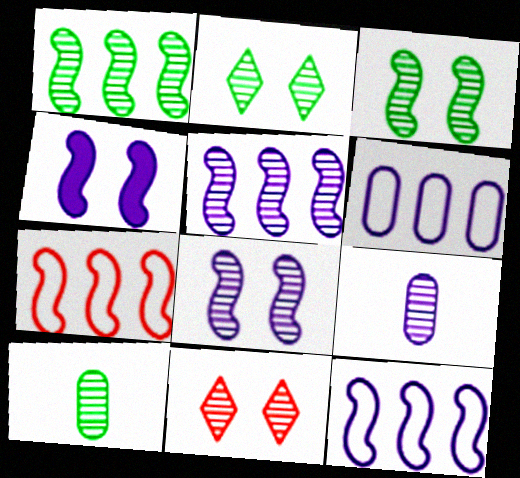[[1, 2, 10], 
[1, 9, 11], 
[5, 10, 11]]